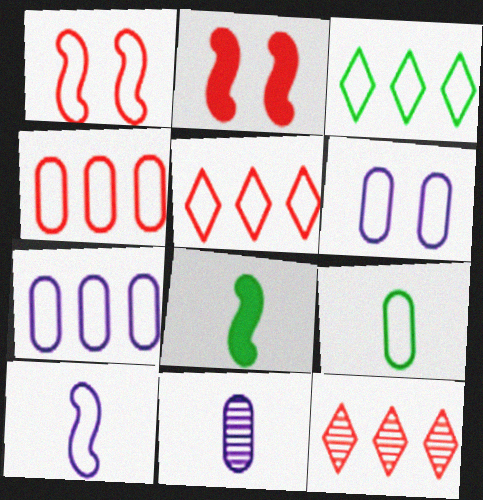[[2, 3, 11], 
[4, 6, 9], 
[6, 8, 12]]